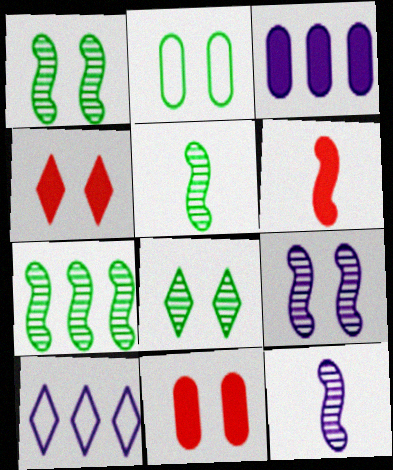[[1, 5, 7], 
[2, 4, 9], 
[5, 10, 11]]